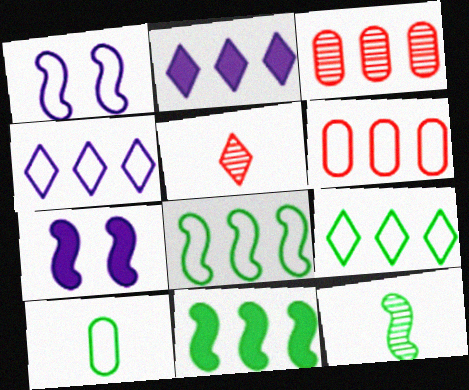[[2, 3, 8], 
[3, 4, 11], 
[4, 6, 8]]